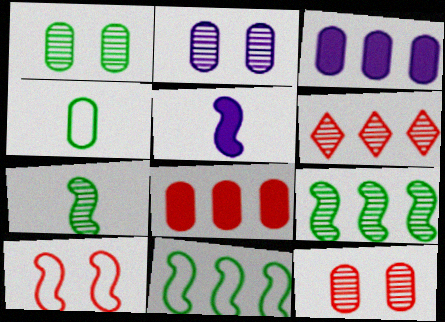[[1, 2, 12], 
[2, 4, 8], 
[2, 6, 7], 
[3, 4, 12], 
[3, 6, 11], 
[5, 9, 10]]